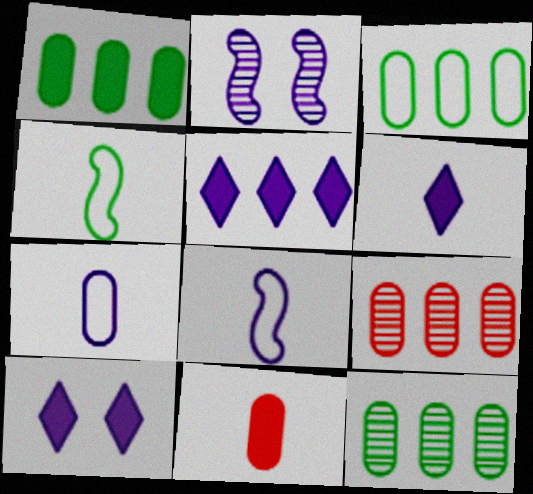[[1, 3, 12], 
[2, 5, 7], 
[4, 9, 10], 
[5, 6, 10]]